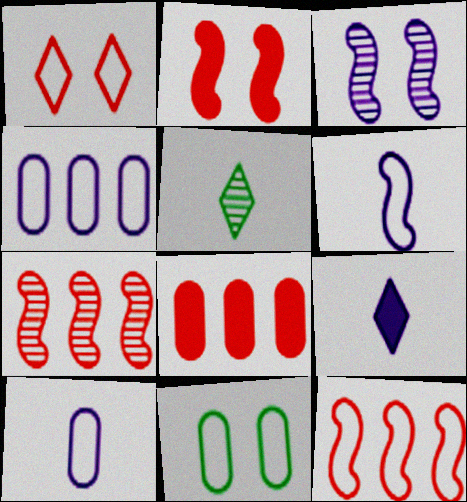[[2, 4, 5], 
[3, 4, 9], 
[7, 9, 11]]